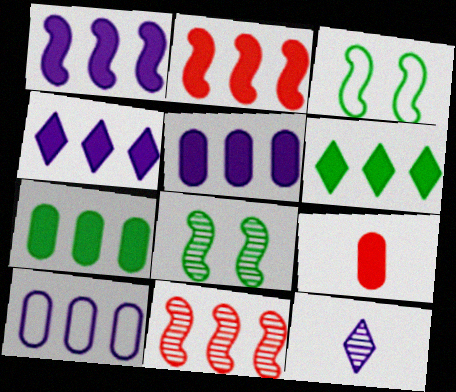[[1, 4, 5], 
[2, 4, 7], 
[2, 5, 6], 
[6, 10, 11]]